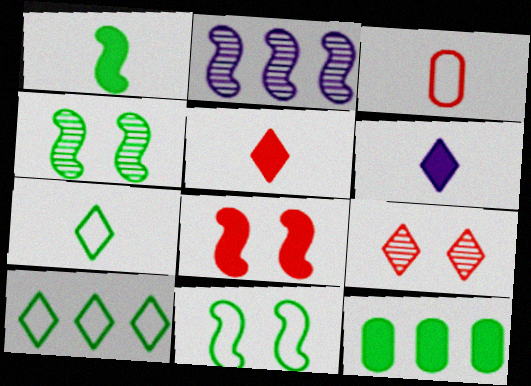[[4, 7, 12], 
[6, 8, 12], 
[6, 9, 10]]